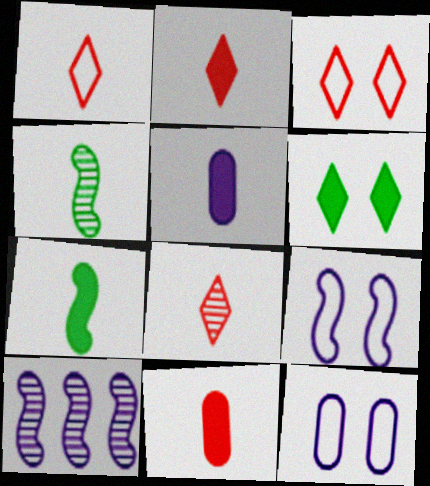[[1, 2, 8], 
[1, 4, 5], 
[2, 5, 7]]